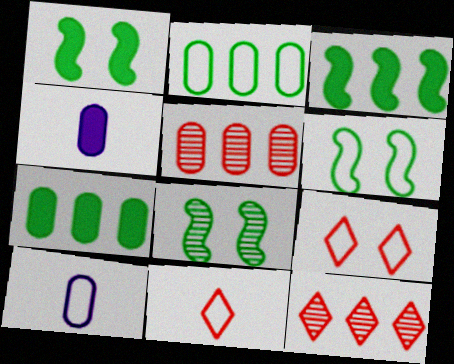[[1, 6, 8], 
[1, 10, 12], 
[4, 6, 12]]